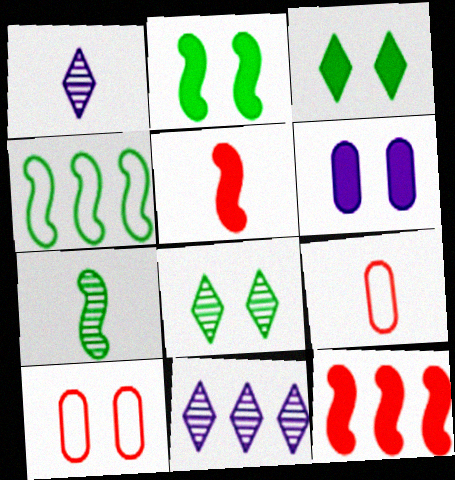[[2, 4, 7], 
[2, 9, 11]]